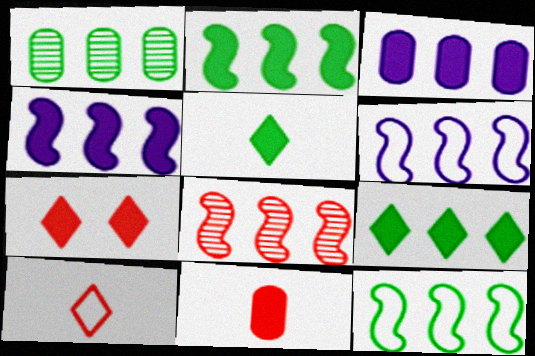[[1, 9, 12], 
[2, 6, 8], 
[4, 8, 12]]